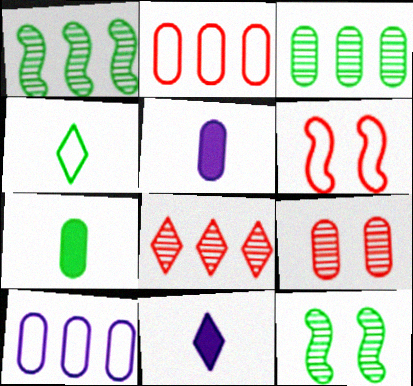[[2, 11, 12], 
[3, 6, 11], 
[4, 6, 10], 
[7, 9, 10]]